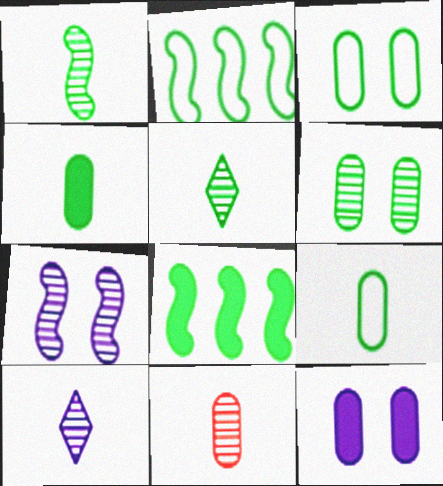[[1, 10, 11], 
[3, 5, 8]]